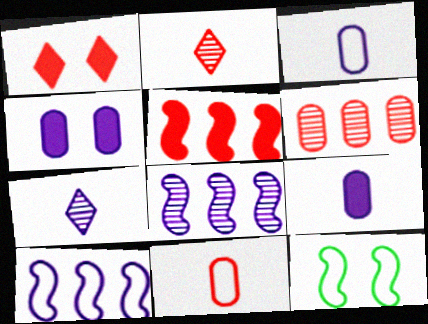[[4, 7, 10]]